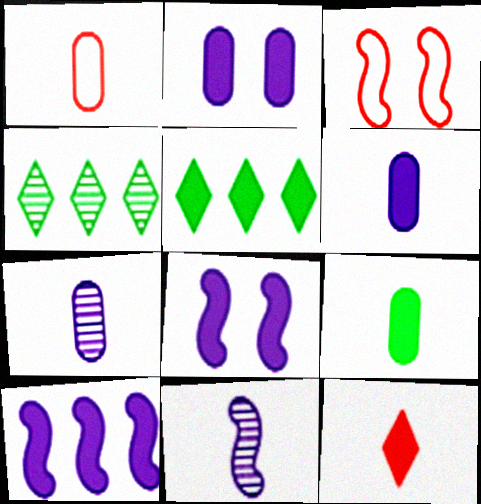[[1, 4, 8], 
[1, 7, 9], 
[3, 4, 6], 
[3, 5, 7]]